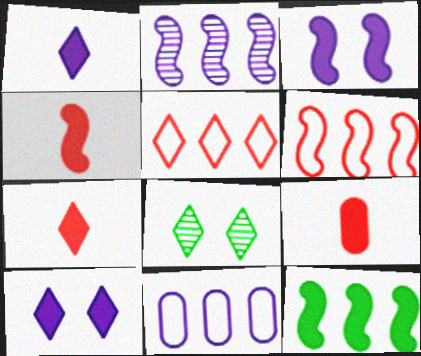[[1, 5, 8], 
[2, 6, 12], 
[3, 4, 12], 
[4, 7, 9], 
[4, 8, 11], 
[9, 10, 12]]